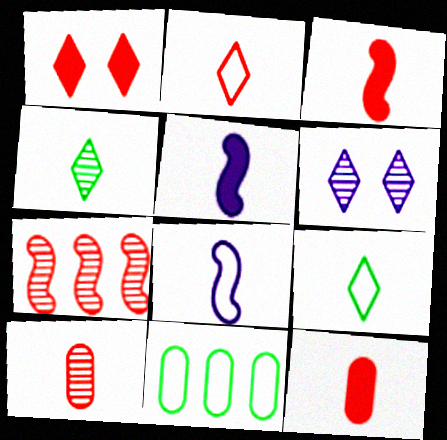[[2, 3, 10], 
[3, 6, 11], 
[4, 8, 12], 
[5, 9, 10]]